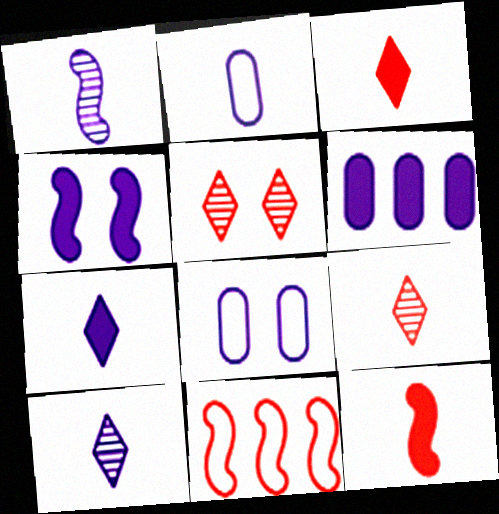[[1, 2, 7], 
[4, 6, 7]]